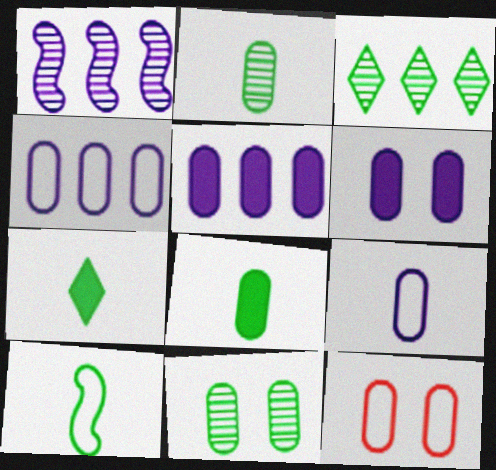[[1, 7, 12], 
[2, 5, 12], 
[2, 7, 10], 
[6, 11, 12]]